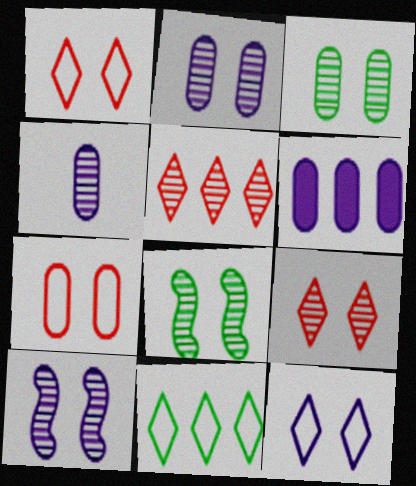[[2, 8, 9], 
[3, 9, 10], 
[4, 5, 8]]